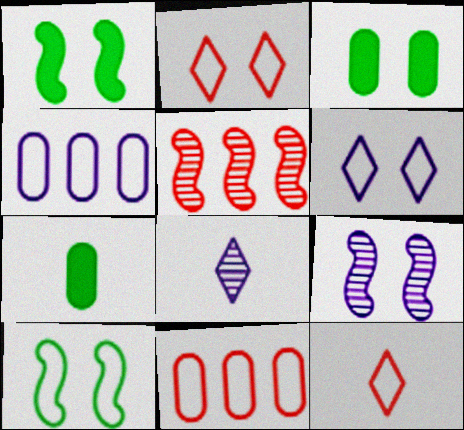[[1, 8, 11], 
[2, 3, 9], 
[4, 10, 12], 
[5, 6, 7]]